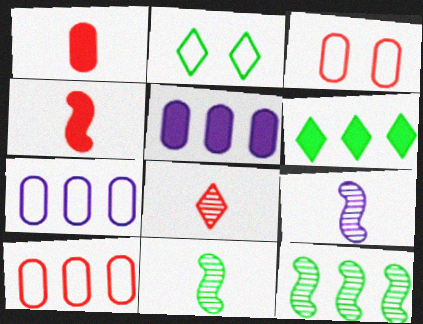[[3, 6, 9]]